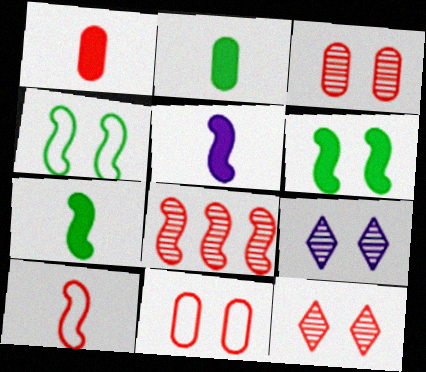[[4, 5, 8], 
[6, 9, 11]]